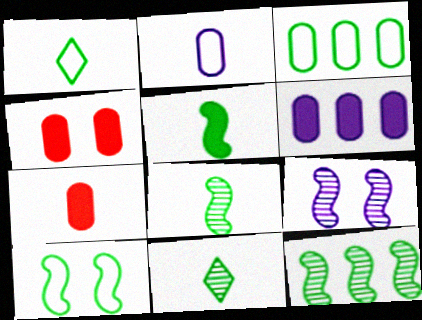[[1, 3, 10], 
[5, 10, 12]]